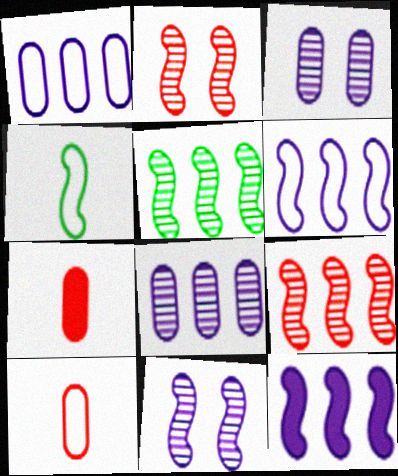[[2, 4, 12]]